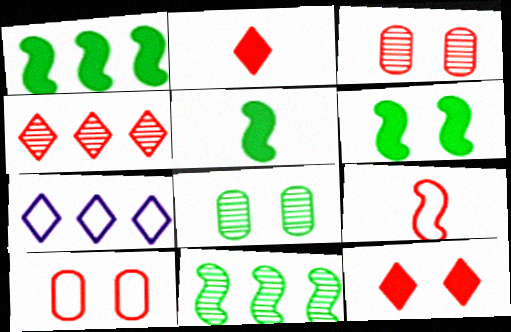[[1, 5, 6], 
[3, 5, 7]]